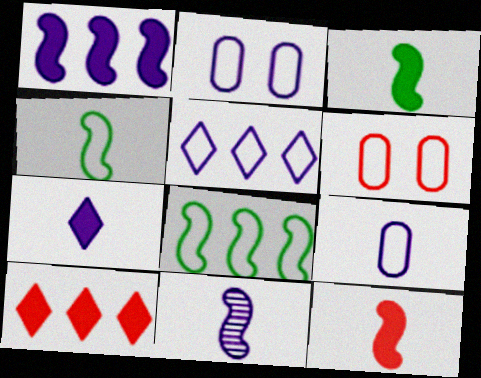[[4, 5, 6], 
[4, 11, 12], 
[7, 9, 11]]